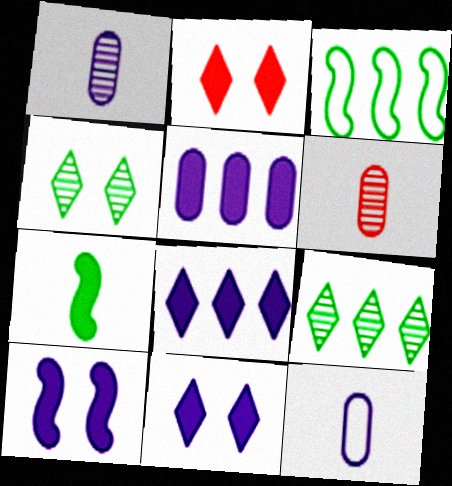[[1, 2, 3], 
[2, 5, 7], 
[3, 6, 11]]